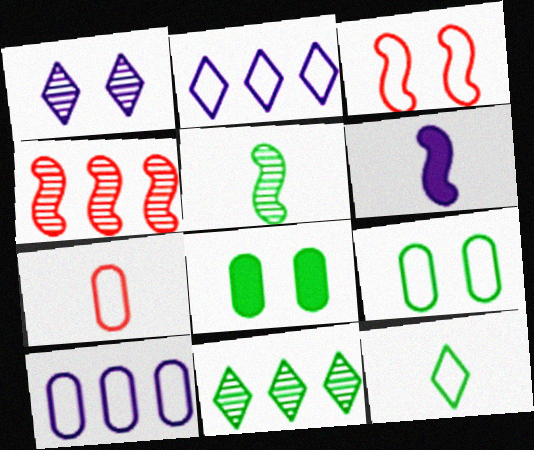[[1, 3, 8], 
[1, 6, 10], 
[3, 10, 12], 
[7, 9, 10]]